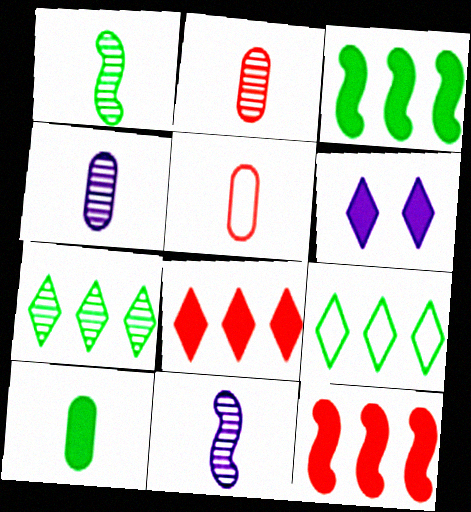[[4, 5, 10], 
[6, 10, 12]]